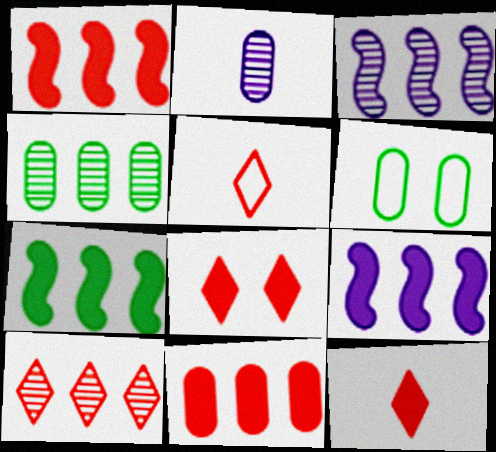[[1, 7, 9], 
[2, 6, 11], 
[3, 4, 10], 
[3, 6, 12], 
[5, 8, 10]]